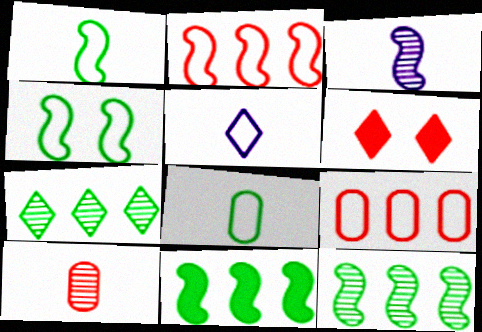[[2, 6, 10], 
[4, 5, 9], 
[5, 6, 7]]